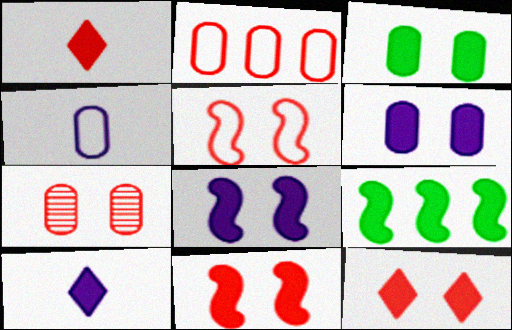[[1, 6, 9], 
[3, 8, 12], 
[5, 7, 12]]